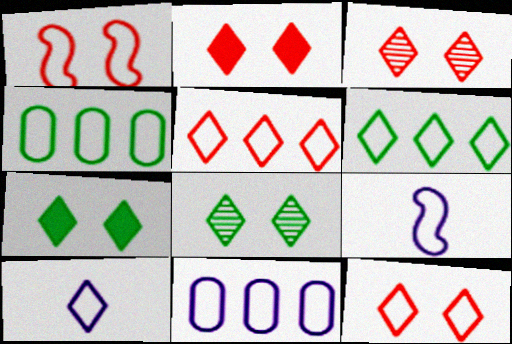[[1, 4, 10], 
[2, 3, 12], 
[4, 9, 12], 
[6, 10, 12]]